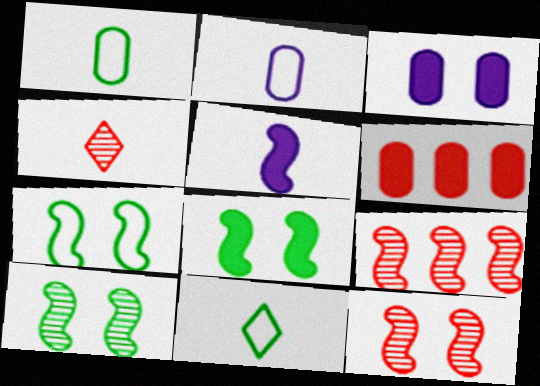[[1, 4, 5], 
[3, 9, 11], 
[5, 7, 9], 
[7, 8, 10]]